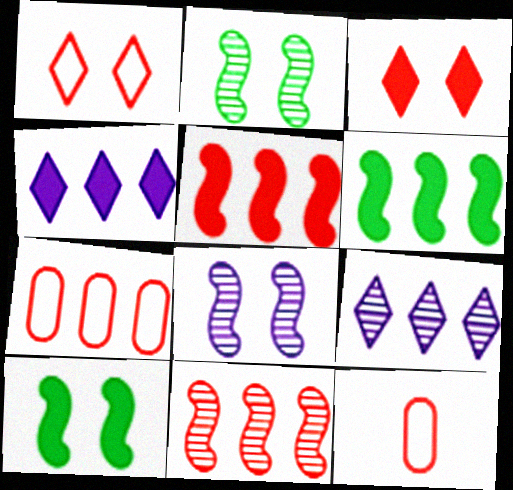[[2, 4, 12], 
[3, 11, 12], 
[6, 7, 9], 
[9, 10, 12]]